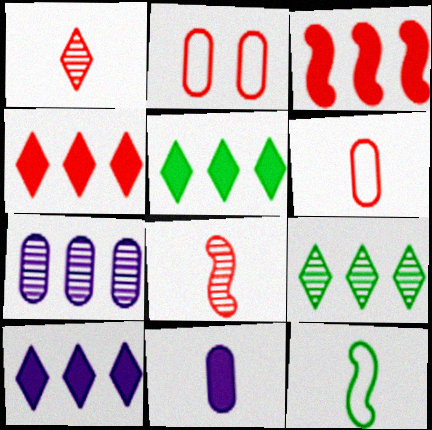[[1, 2, 3], 
[1, 11, 12], 
[2, 4, 8], 
[4, 5, 10]]